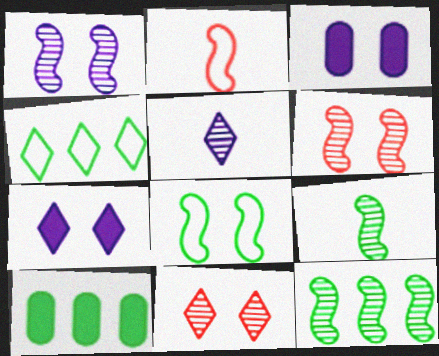[[3, 8, 11], 
[4, 10, 12]]